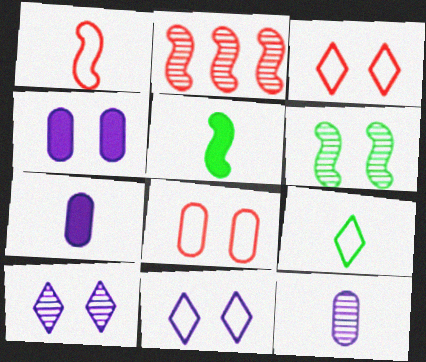[[2, 4, 9], 
[3, 4, 6]]